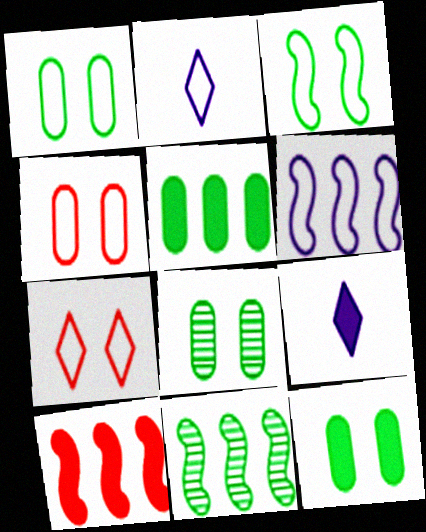[[1, 8, 12], 
[2, 8, 10], 
[4, 9, 11], 
[6, 10, 11], 
[9, 10, 12]]